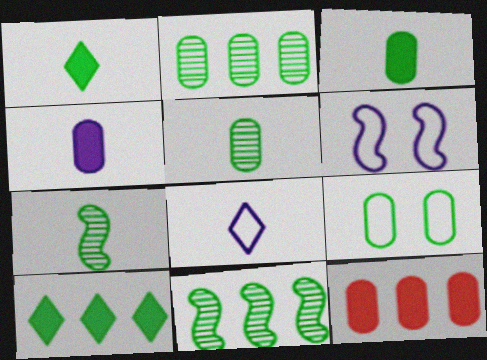[[1, 9, 11], 
[2, 3, 9], 
[7, 9, 10]]